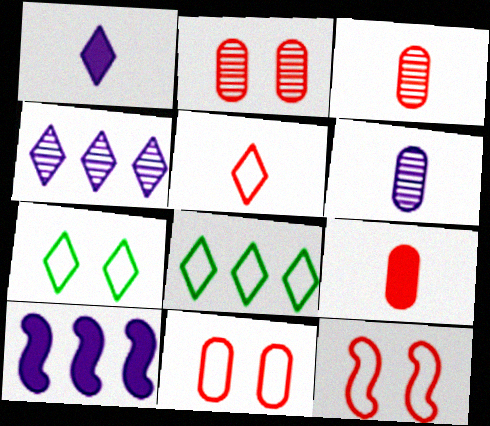[[3, 7, 10]]